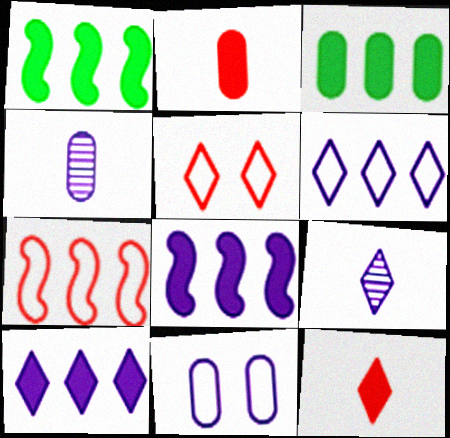[[1, 4, 5], 
[8, 9, 11]]